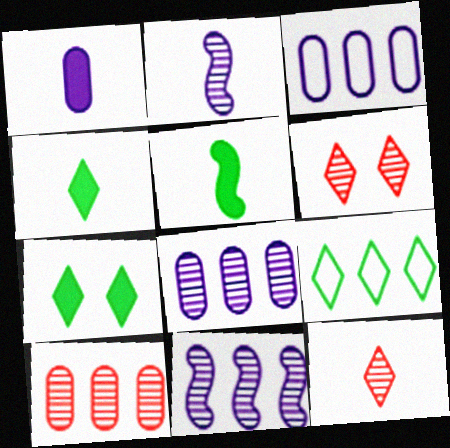[[3, 5, 6]]